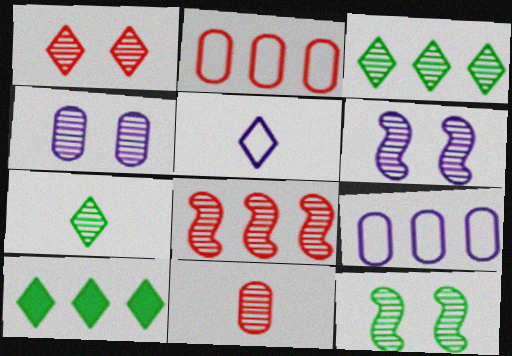[[1, 4, 12], 
[1, 5, 10], 
[1, 8, 11], 
[3, 6, 11], 
[4, 7, 8], 
[8, 9, 10]]